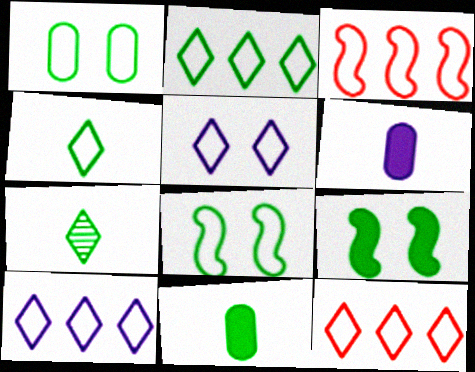[[2, 10, 12], 
[4, 5, 12]]